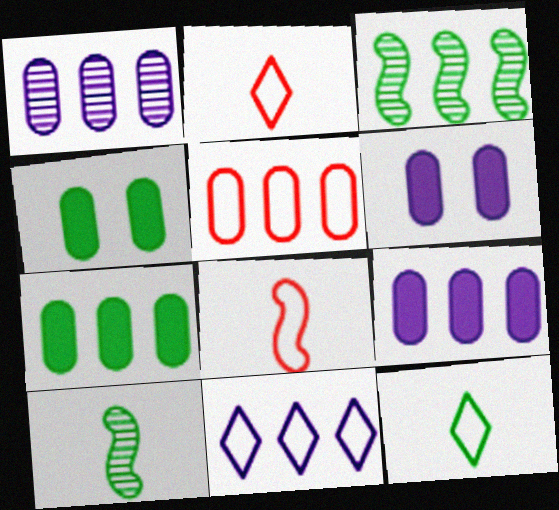[[1, 5, 7], 
[2, 3, 6], 
[3, 4, 12]]